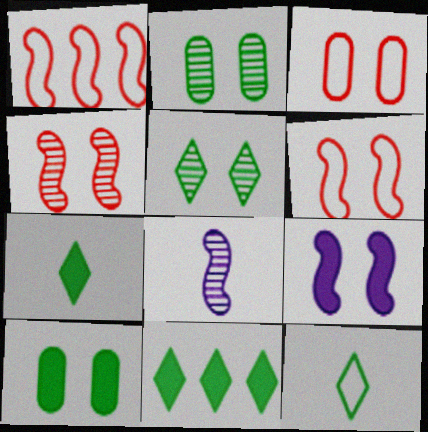[[3, 5, 9], 
[3, 8, 11], 
[5, 11, 12]]